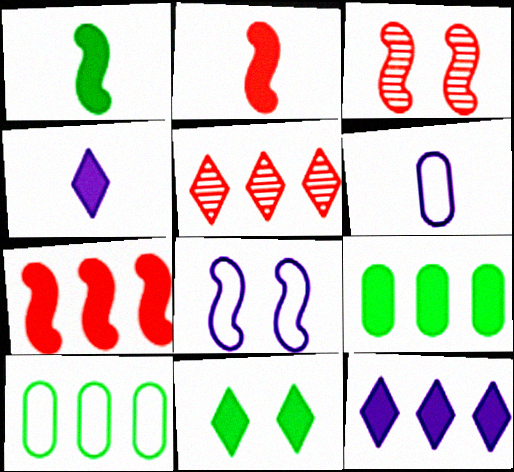[[1, 9, 11], 
[3, 4, 10], 
[7, 9, 12]]